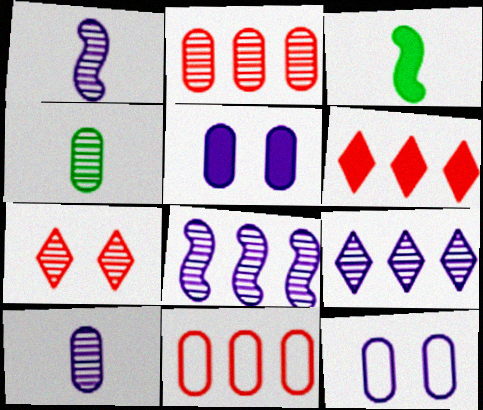[[3, 5, 6], 
[4, 5, 11], 
[4, 7, 8]]